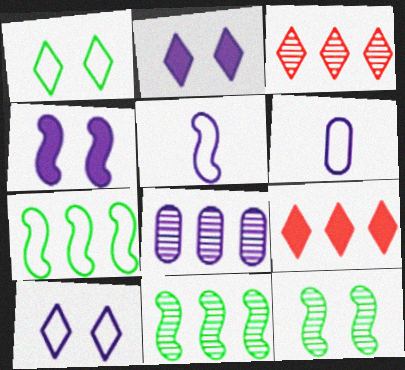[[2, 5, 8], 
[3, 8, 11], 
[6, 9, 12], 
[7, 8, 9]]